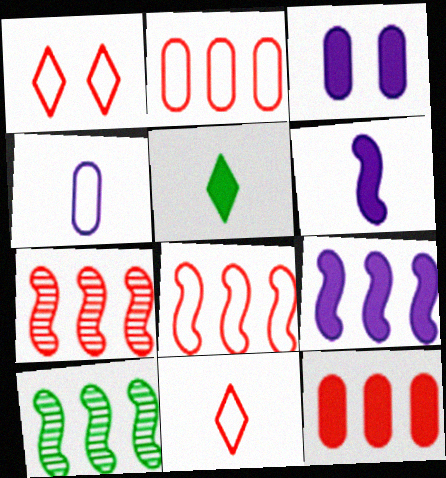[[3, 10, 11], 
[8, 9, 10]]